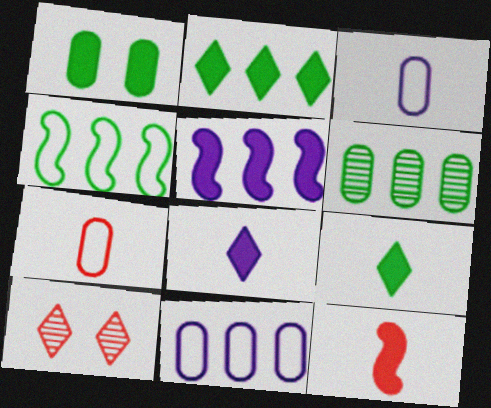[[2, 4, 6]]